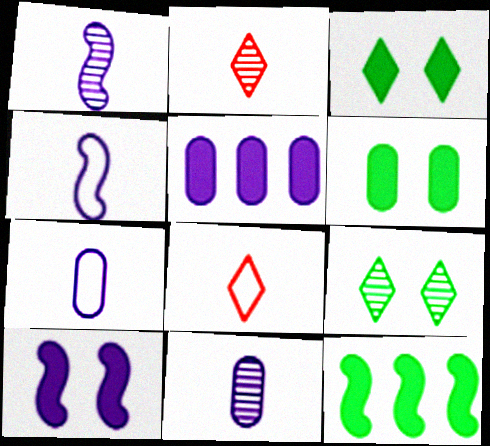[]